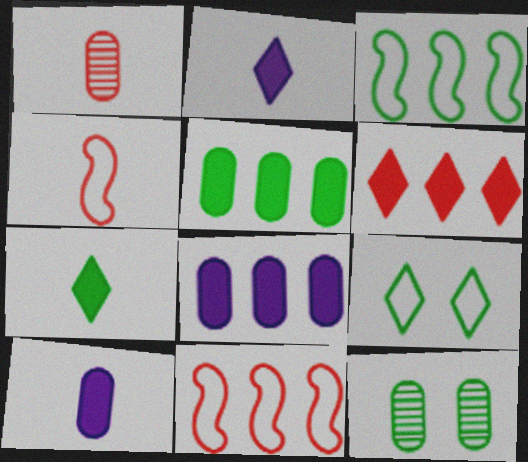[[2, 11, 12], 
[3, 7, 12]]